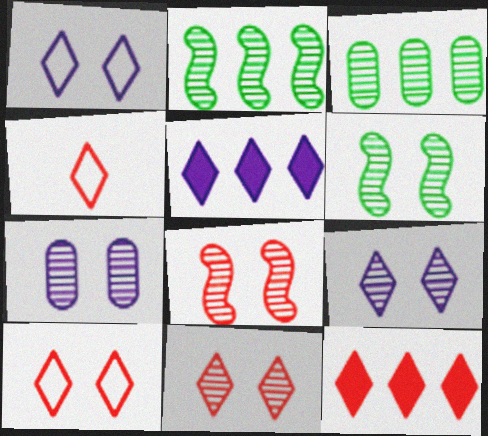[[4, 11, 12], 
[6, 7, 11]]